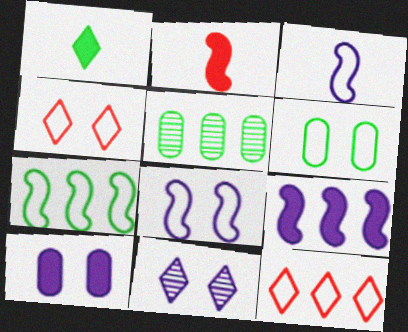[[1, 11, 12], 
[3, 6, 12], 
[4, 6, 8], 
[5, 9, 12], 
[8, 10, 11]]